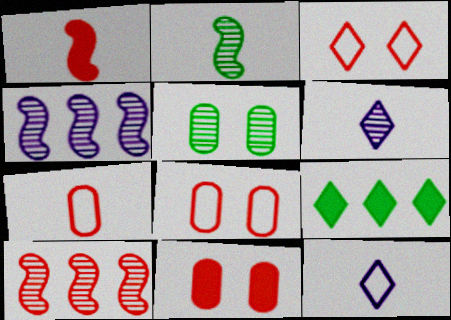[[3, 6, 9], 
[5, 6, 10]]